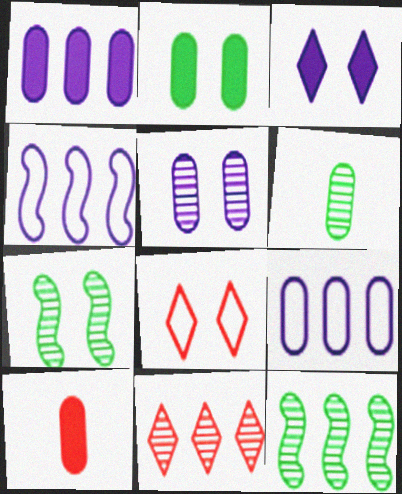[[1, 2, 10]]